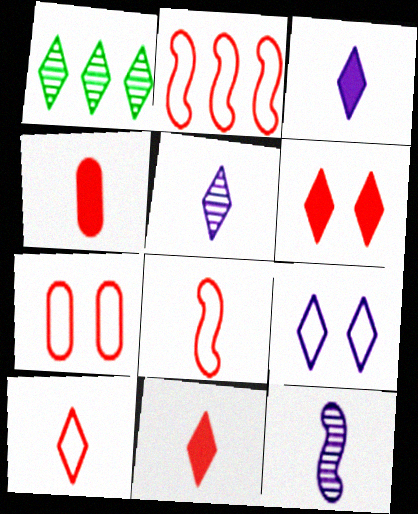[[1, 9, 11], 
[2, 7, 10]]